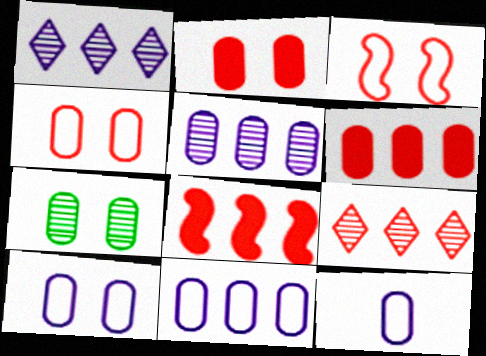[[2, 7, 10], 
[6, 7, 12], 
[10, 11, 12]]